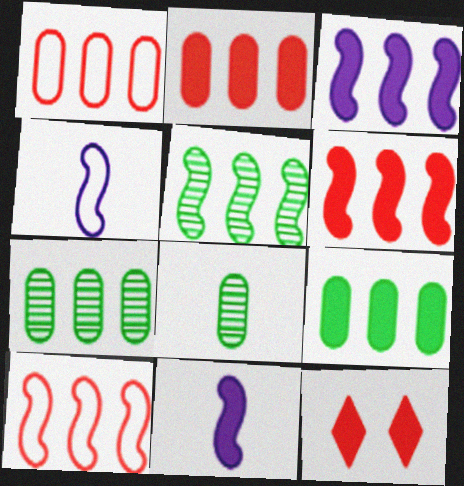[[3, 5, 10], 
[4, 7, 12], 
[9, 11, 12]]